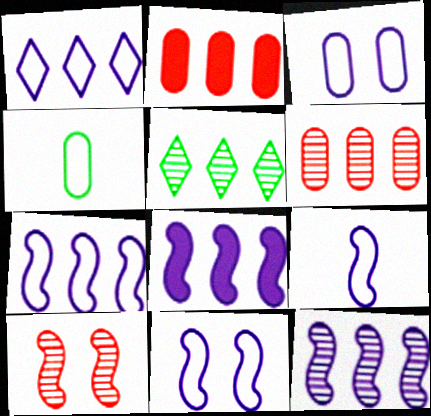[[1, 3, 9], 
[2, 5, 7], 
[5, 6, 12], 
[7, 8, 12], 
[7, 9, 11]]